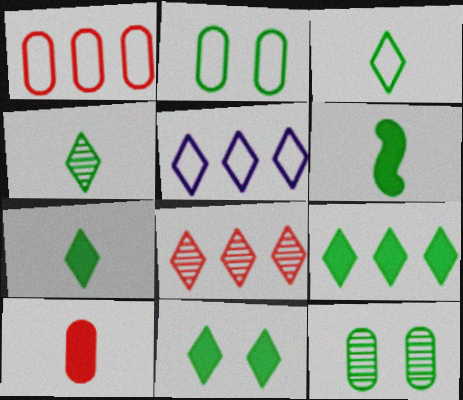[[3, 4, 7], 
[5, 8, 9], 
[7, 9, 11]]